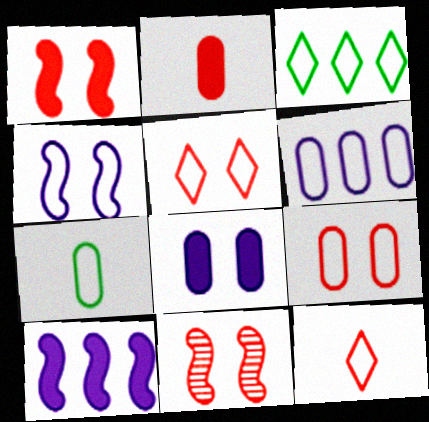[[6, 7, 9]]